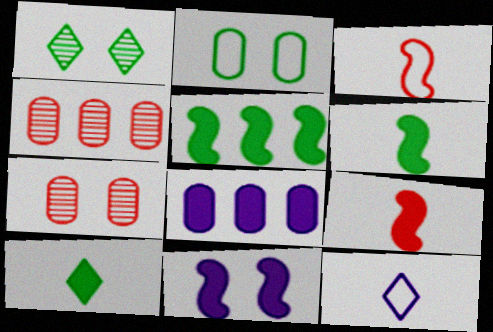[[1, 3, 8], 
[5, 7, 12], 
[5, 9, 11]]